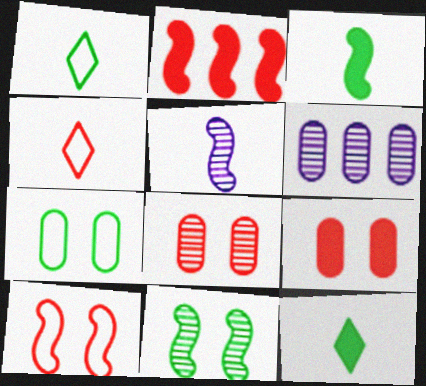[[2, 4, 8], 
[6, 10, 12]]